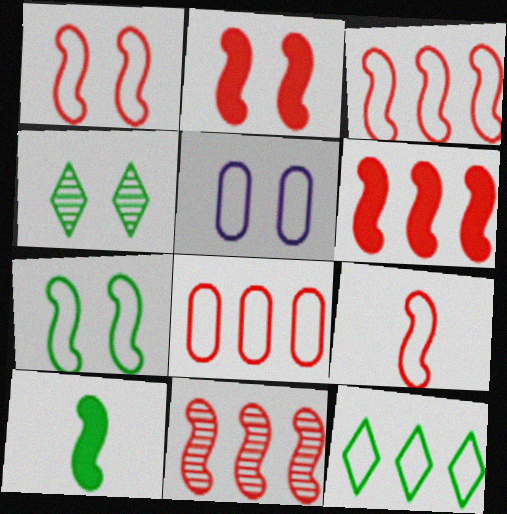[[1, 3, 9], 
[2, 4, 5], 
[2, 9, 11], 
[3, 6, 11], 
[5, 9, 12]]